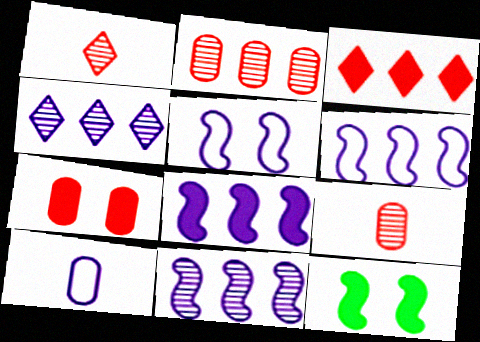[[6, 8, 11]]